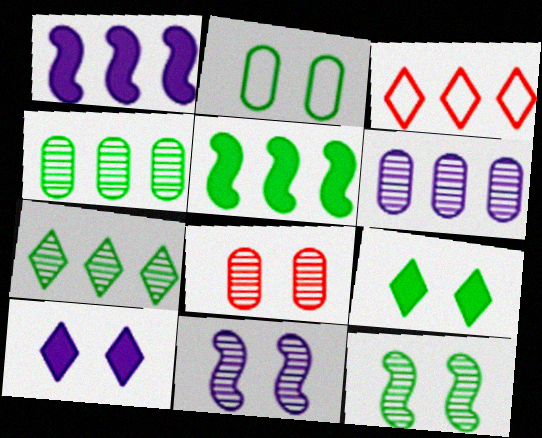[[1, 3, 4], 
[2, 9, 12], 
[3, 5, 6]]